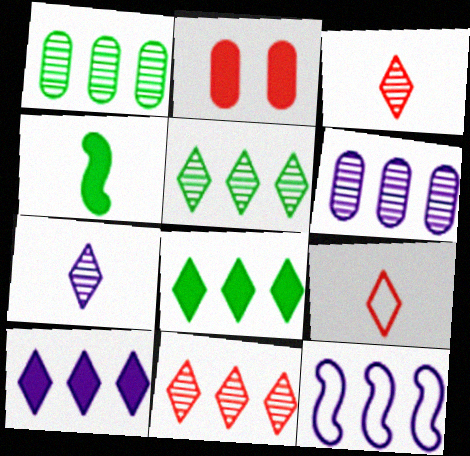[[2, 4, 10], 
[6, 10, 12]]